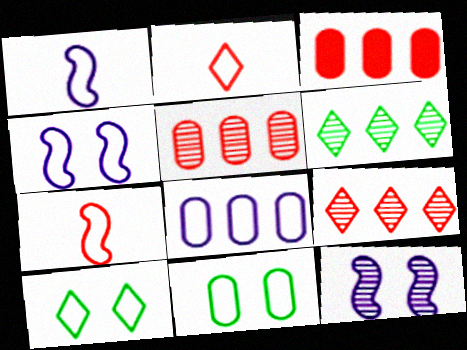[[7, 8, 10]]